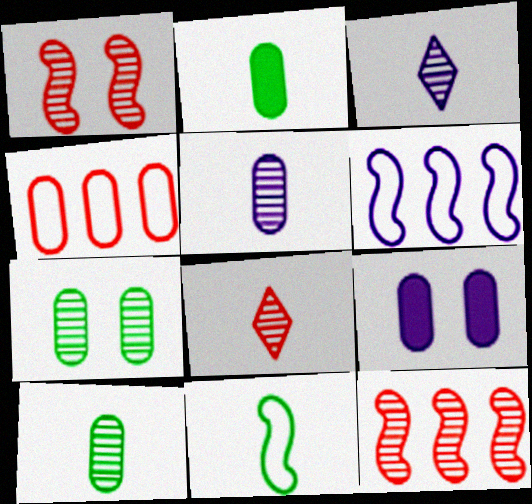[[3, 6, 9], 
[3, 7, 12], 
[4, 9, 10]]